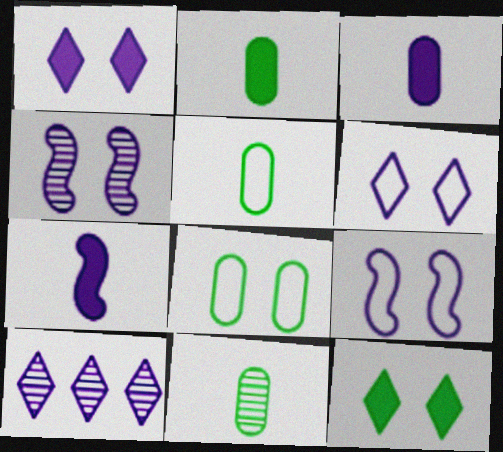[[2, 5, 11], 
[3, 9, 10]]